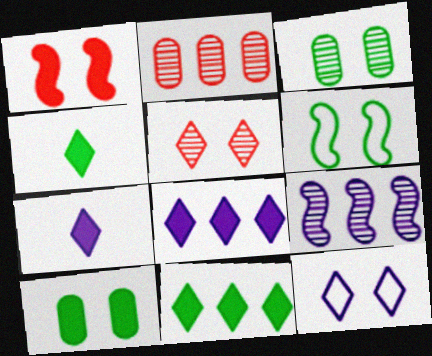[[1, 3, 12], 
[2, 6, 7]]